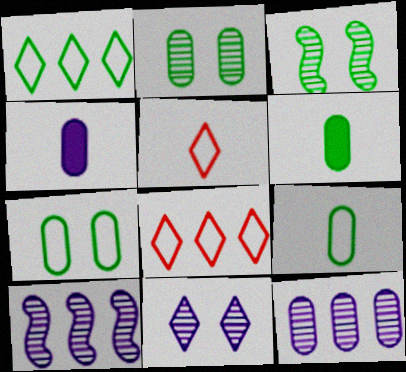[[1, 3, 6], 
[3, 4, 8]]